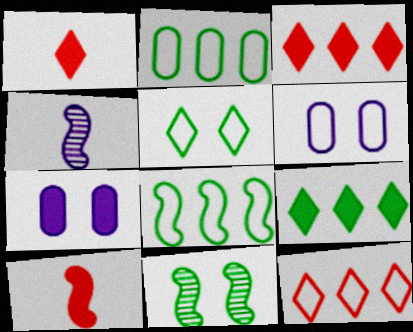[[7, 9, 10]]